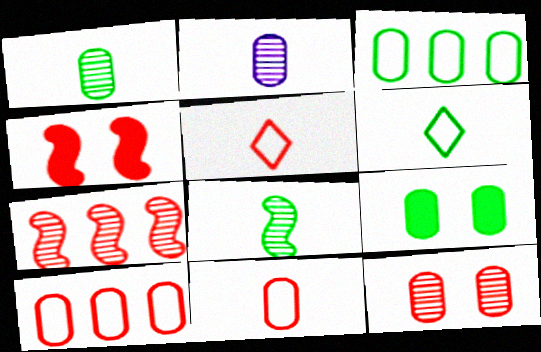[[1, 3, 9], 
[2, 9, 10]]